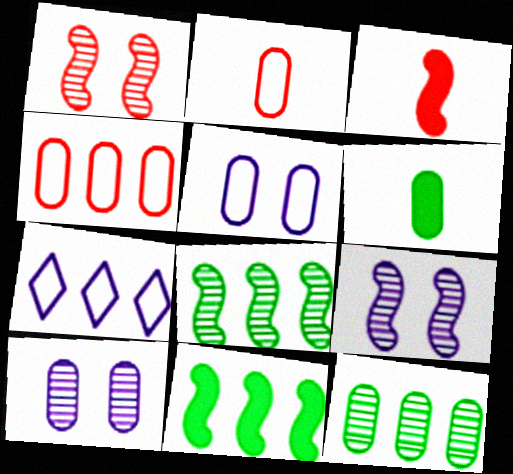[[1, 6, 7], 
[4, 6, 10]]